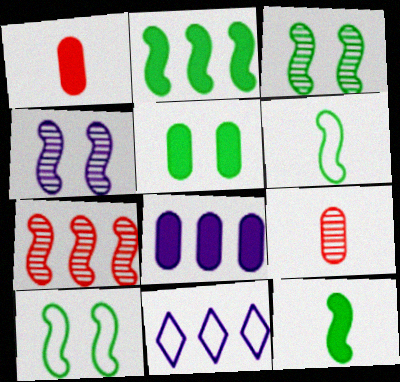[[1, 3, 11], 
[1, 5, 8], 
[2, 3, 6]]